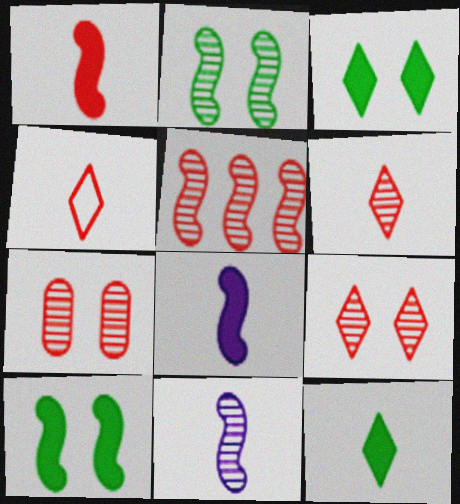[[2, 5, 11], 
[5, 6, 7]]